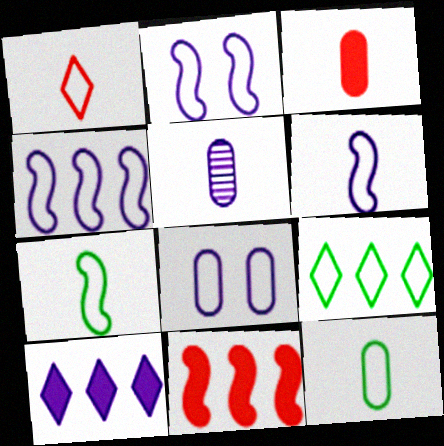[[1, 6, 12], 
[2, 4, 6], 
[2, 5, 10], 
[3, 5, 12]]